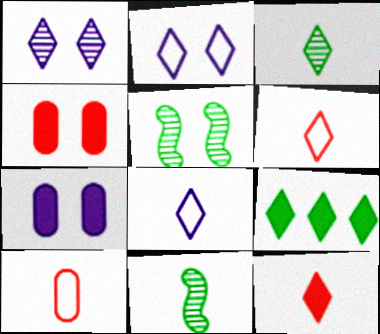[[1, 6, 9], 
[2, 4, 5], 
[3, 8, 12]]